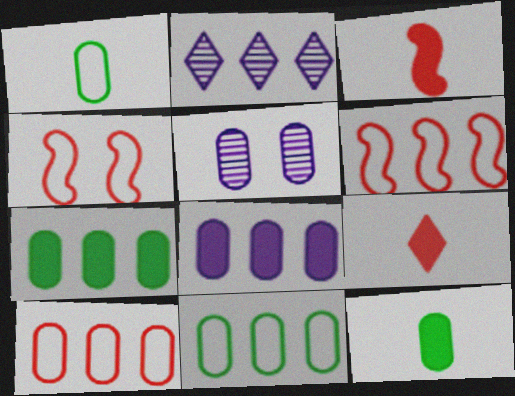[[2, 4, 12], 
[2, 6, 7], 
[5, 10, 12]]